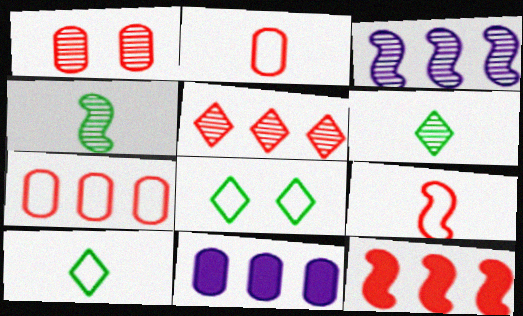[[1, 3, 6], 
[5, 7, 12]]